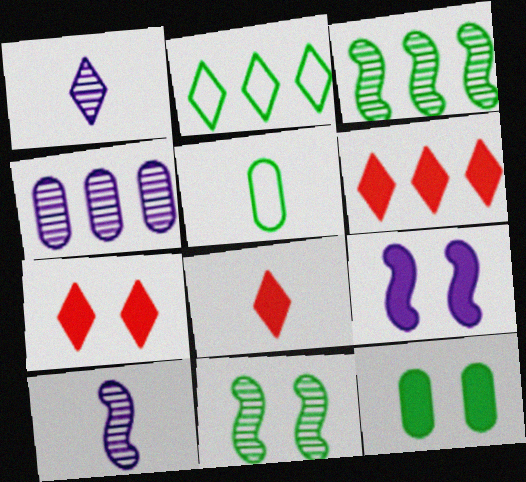[[1, 2, 7], 
[5, 8, 10], 
[6, 7, 8], 
[7, 9, 12]]